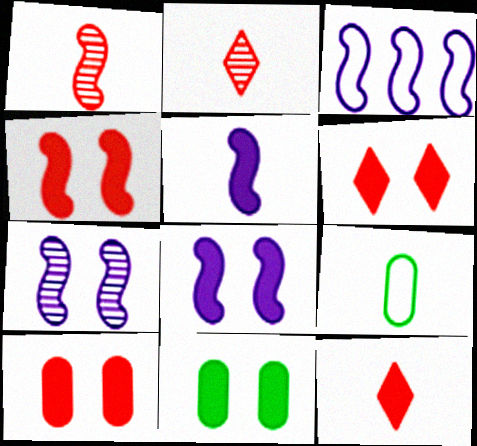[[2, 3, 11], 
[2, 5, 9], 
[3, 5, 7], 
[4, 6, 10], 
[6, 8, 11]]